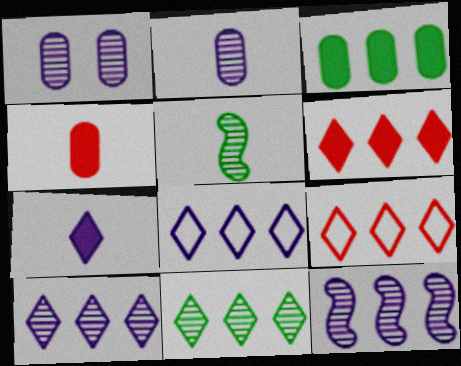[[3, 9, 12], 
[6, 8, 11]]